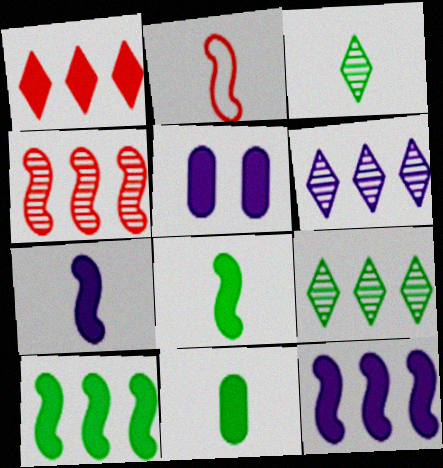[[1, 5, 8], 
[2, 5, 9]]